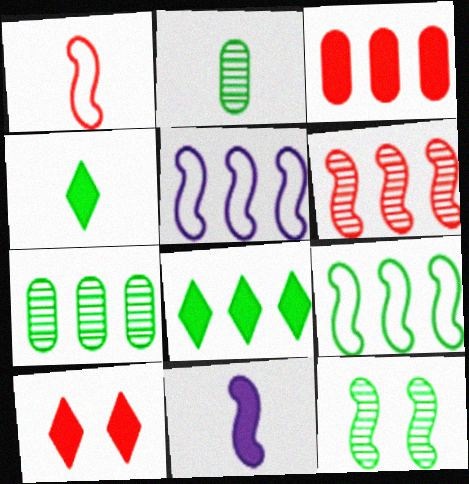[[2, 5, 10], 
[7, 8, 9]]